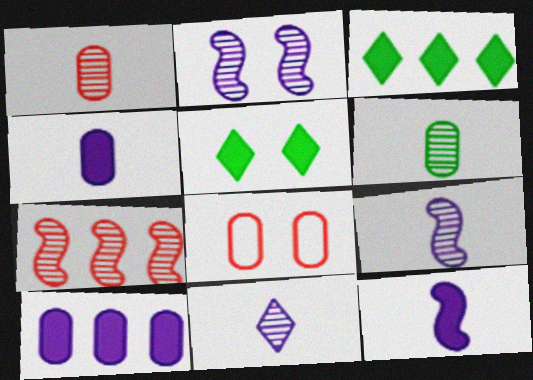[[2, 5, 8], 
[3, 8, 9], 
[6, 8, 10]]